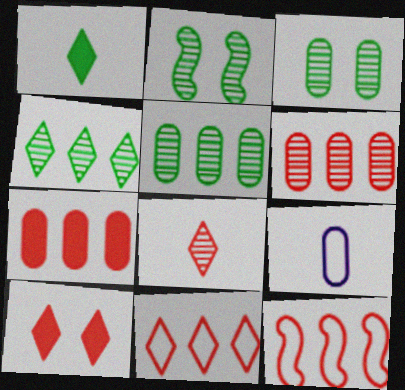[[3, 7, 9], 
[8, 10, 11]]